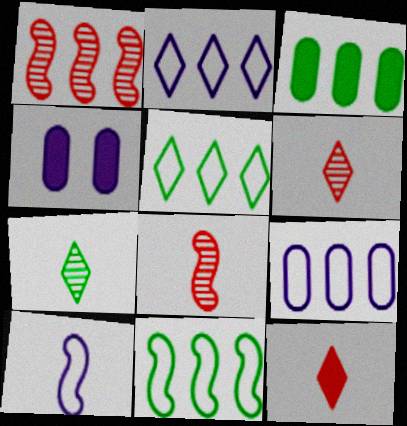[[1, 2, 3], 
[4, 5, 8], 
[4, 6, 11]]